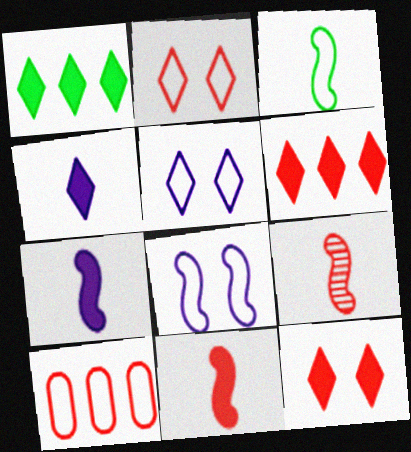[[1, 4, 12], 
[3, 5, 10], 
[3, 7, 9], 
[9, 10, 12]]